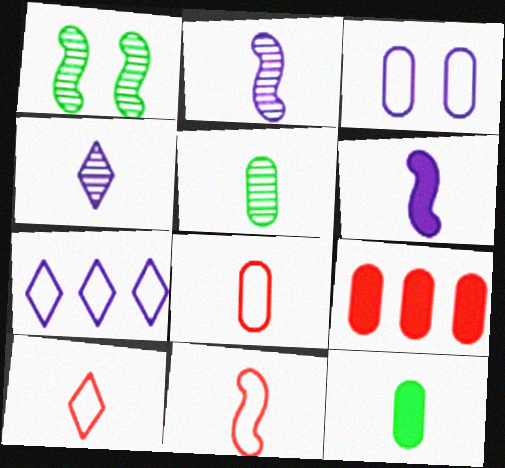[[2, 10, 12], 
[3, 5, 9], 
[4, 11, 12], 
[5, 6, 10], 
[8, 10, 11]]